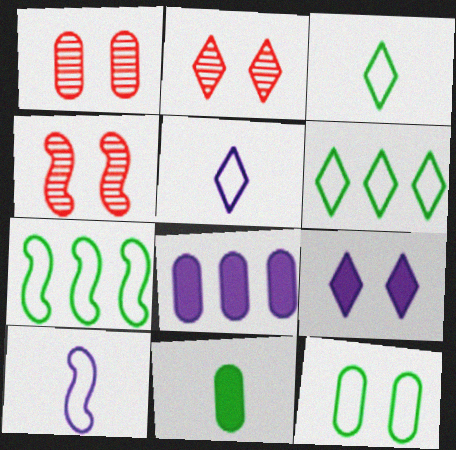[[1, 2, 4], 
[3, 4, 8], 
[3, 7, 12], 
[4, 9, 12]]